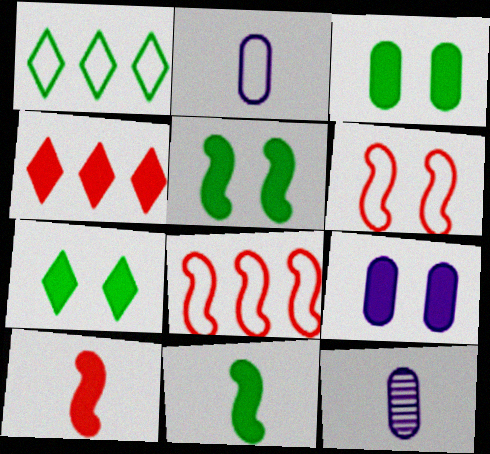[[1, 2, 6], 
[3, 5, 7], 
[4, 9, 11], 
[7, 8, 12]]